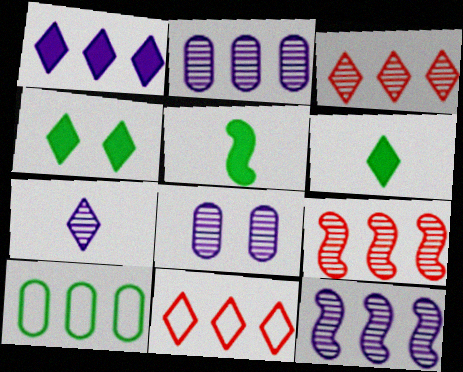[[1, 9, 10], 
[4, 7, 11], 
[5, 8, 11], 
[7, 8, 12]]